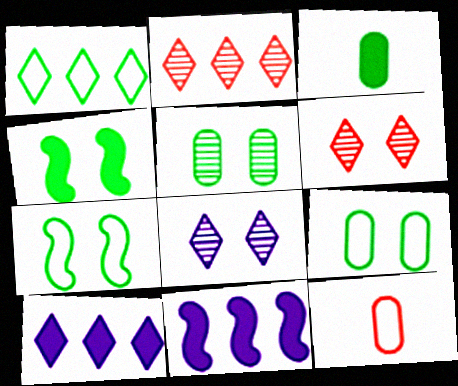[[1, 2, 10]]